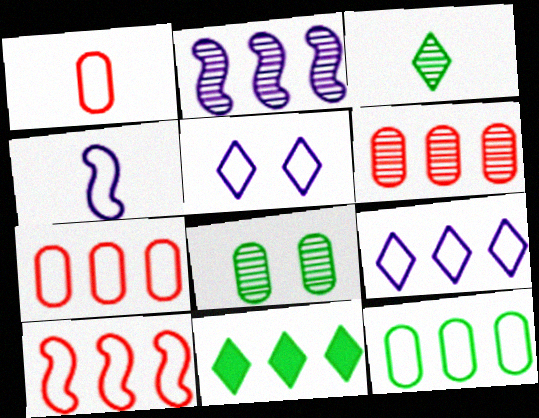[[2, 7, 11], 
[9, 10, 12]]